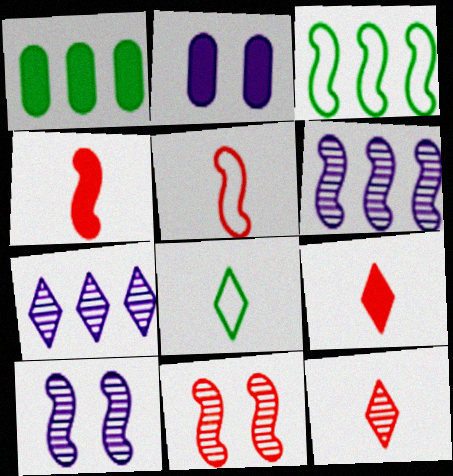[[2, 3, 12], 
[3, 4, 10]]